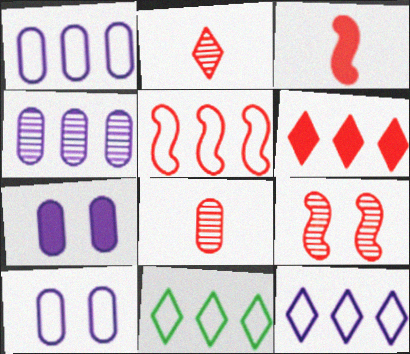[[1, 5, 11], 
[3, 5, 9]]